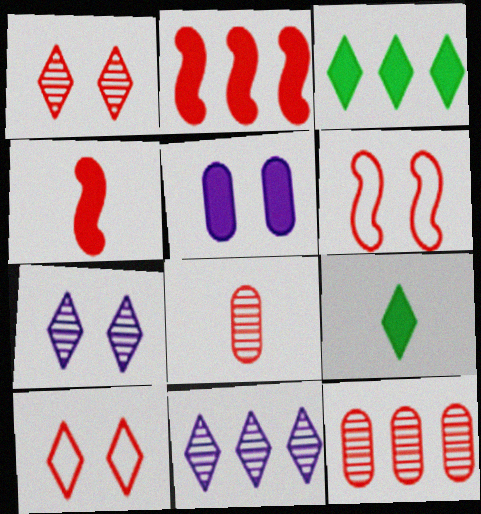[[2, 5, 9], 
[2, 8, 10], 
[3, 4, 5], 
[4, 10, 12], 
[9, 10, 11]]